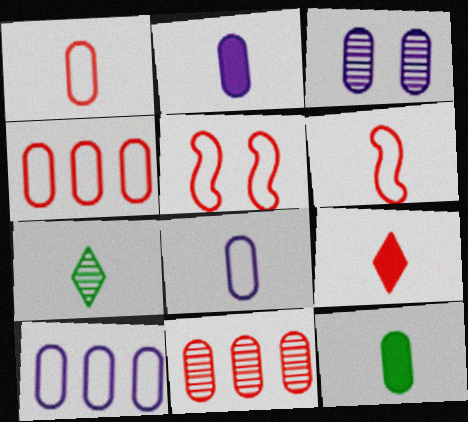[[2, 3, 10], 
[2, 6, 7], 
[3, 4, 12], 
[5, 9, 11]]